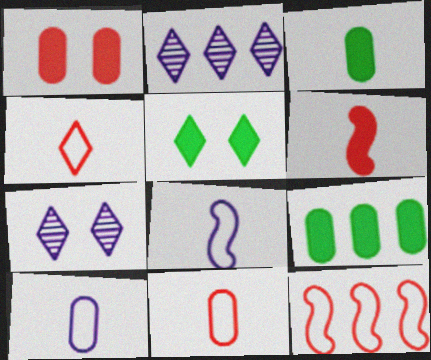[[2, 4, 5], 
[2, 9, 12], 
[3, 7, 12]]